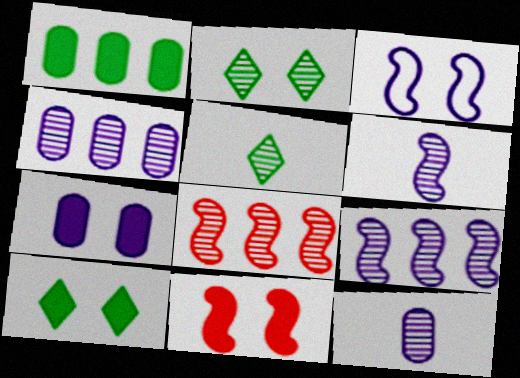[[2, 8, 12], 
[7, 10, 11]]